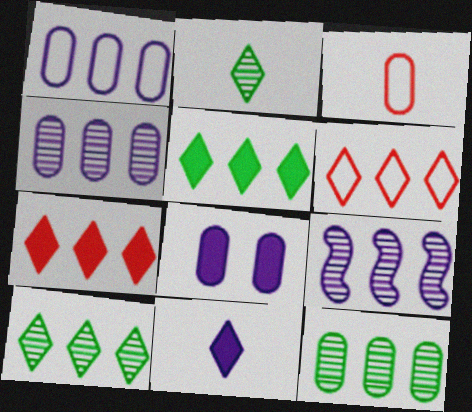[[3, 8, 12]]